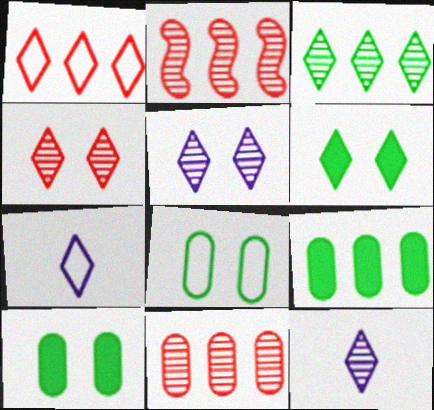[[1, 6, 12], 
[2, 7, 10], 
[3, 4, 12]]